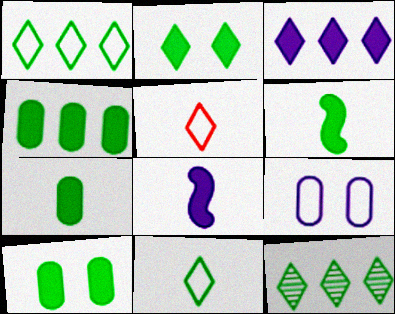[[2, 4, 6], 
[2, 11, 12], 
[4, 7, 10]]